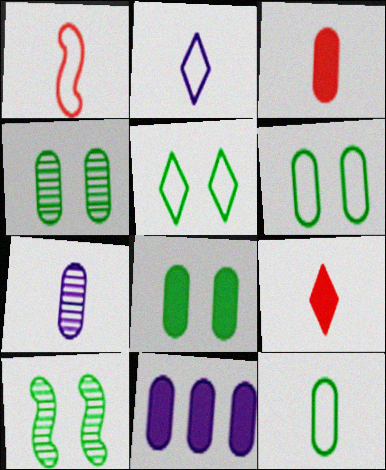[[1, 2, 12], 
[3, 7, 12], 
[3, 8, 11], 
[4, 6, 8], 
[5, 8, 10]]